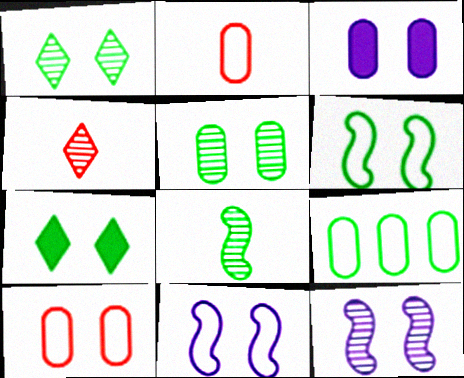[[3, 5, 10], 
[5, 6, 7], 
[7, 8, 9], 
[7, 10, 12]]